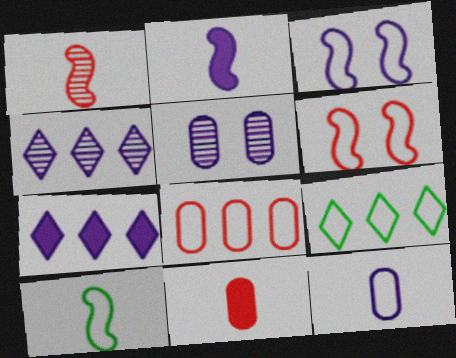[[1, 2, 10], 
[6, 9, 12]]